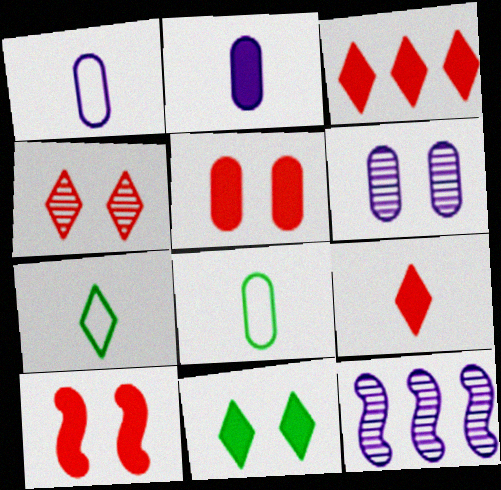[[5, 7, 12]]